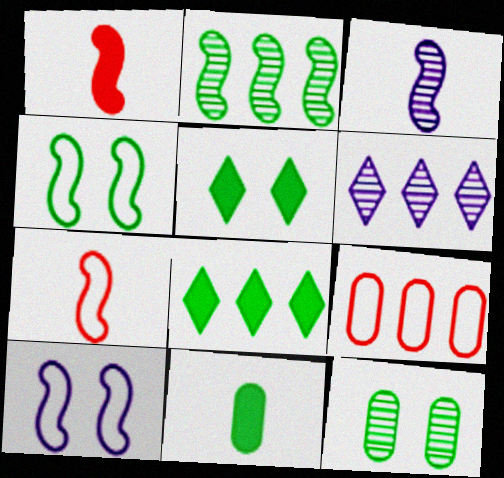[[1, 2, 10], 
[3, 5, 9], 
[4, 5, 12]]